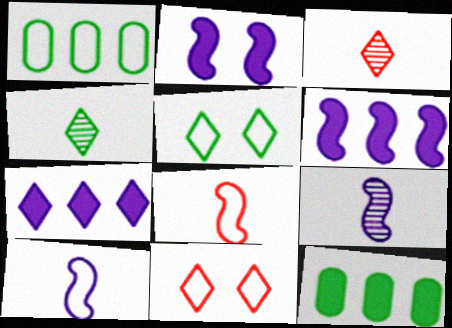[[1, 2, 3], 
[1, 10, 11], 
[3, 5, 7], 
[4, 7, 11], 
[9, 11, 12]]